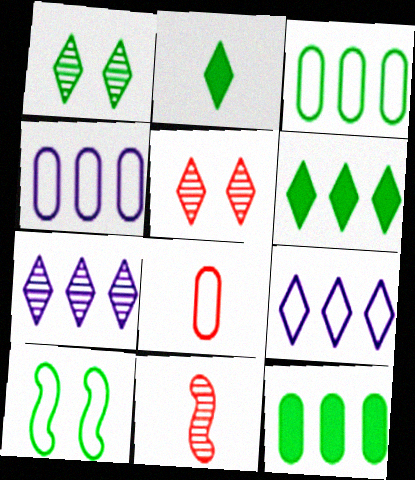[[2, 5, 9], 
[8, 9, 10]]